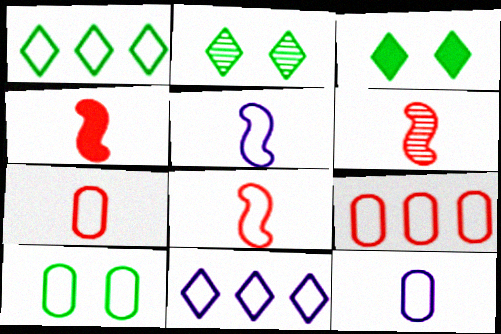[[4, 6, 8], 
[8, 10, 11], 
[9, 10, 12]]